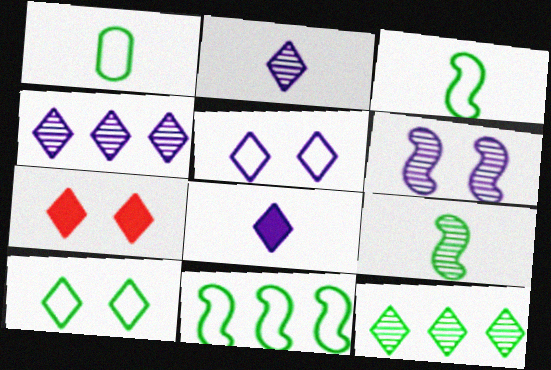[[1, 10, 11], 
[4, 5, 8]]